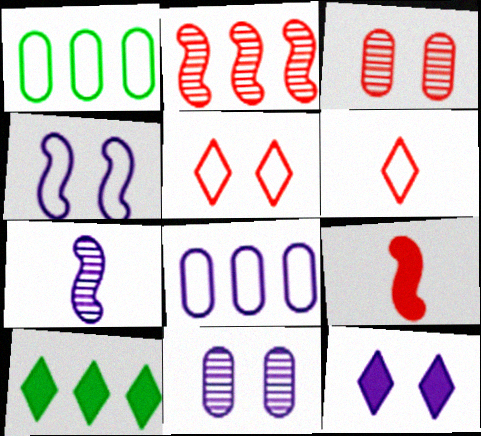[[1, 4, 6], 
[2, 8, 10], 
[4, 11, 12], 
[7, 8, 12]]